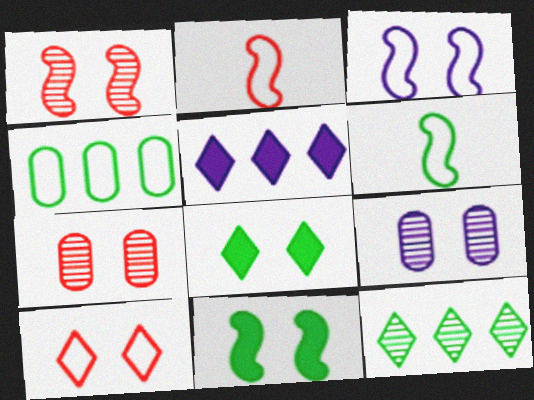[[1, 3, 11], 
[3, 7, 8], 
[5, 6, 7], 
[9, 10, 11]]